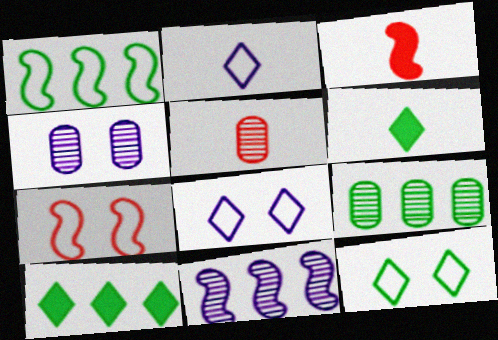[[1, 9, 10], 
[3, 8, 9], 
[4, 5, 9]]